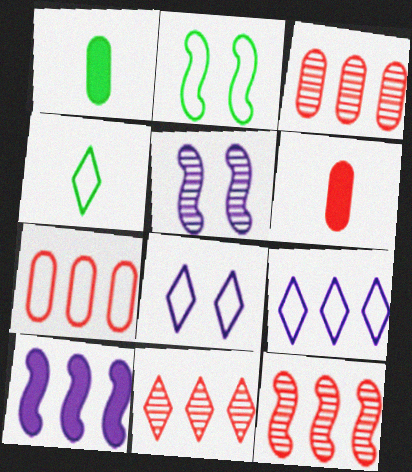[[1, 8, 12], 
[3, 11, 12]]